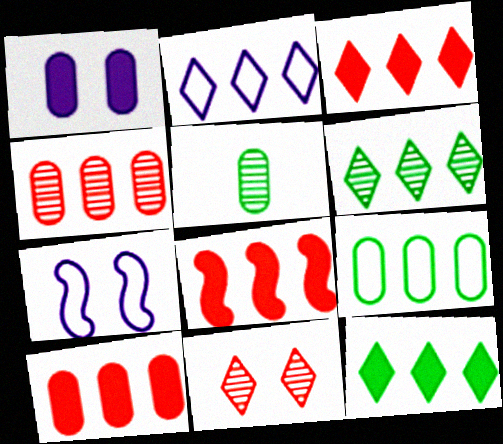[[2, 3, 6], 
[3, 5, 7], 
[3, 8, 10]]